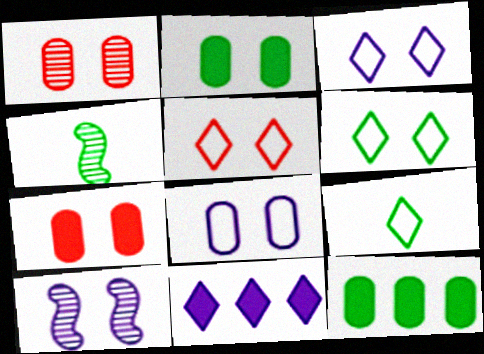[[1, 2, 8], 
[2, 5, 10], 
[3, 5, 6], 
[4, 6, 12], 
[6, 7, 10]]